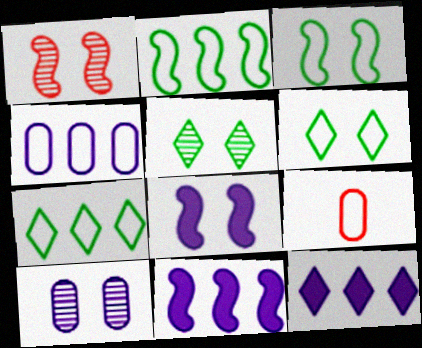[[1, 3, 8], 
[1, 5, 10], 
[5, 9, 11]]